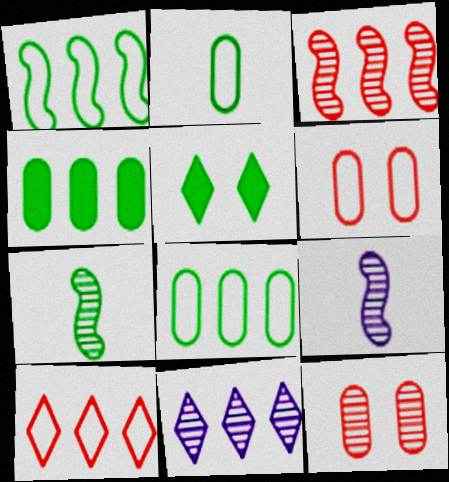[[5, 7, 8], 
[7, 11, 12]]